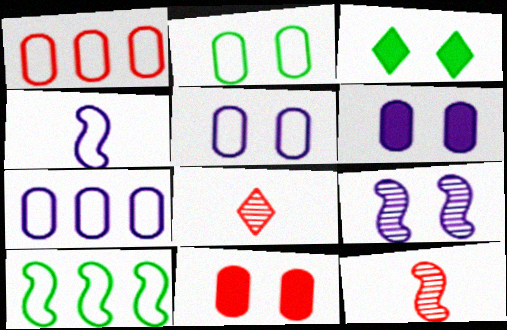[[3, 7, 12], 
[6, 8, 10]]